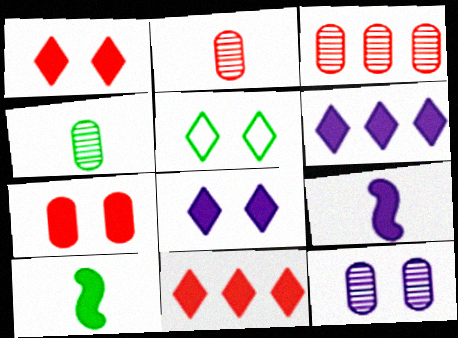[[3, 4, 12], 
[3, 5, 9], 
[6, 7, 10]]